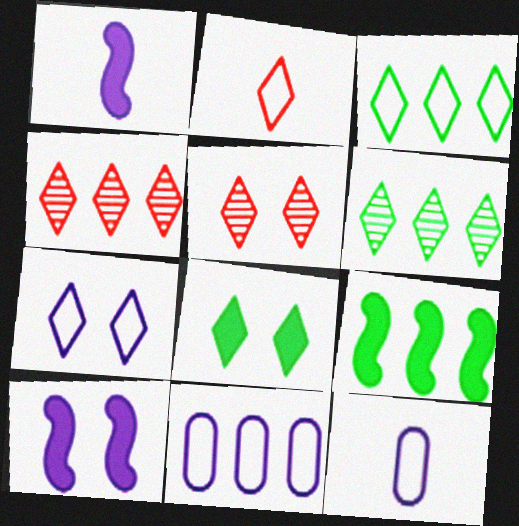[[2, 3, 7], 
[4, 9, 11], 
[5, 7, 8], 
[5, 9, 12]]